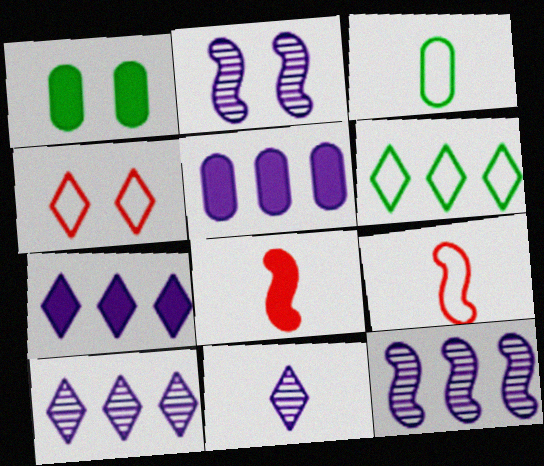[[1, 2, 4], 
[1, 7, 8], 
[1, 9, 10], 
[3, 8, 11]]